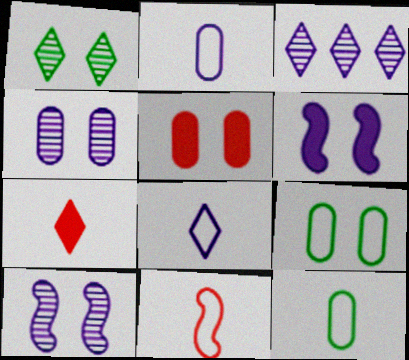[[2, 3, 6], 
[4, 5, 9], 
[8, 11, 12]]